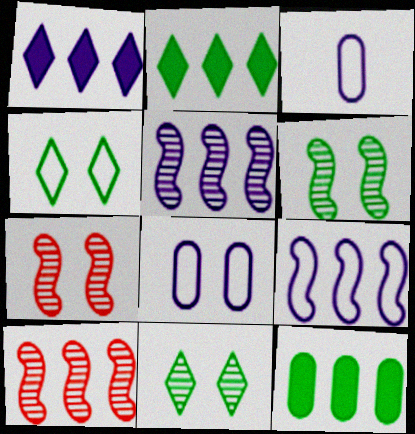[[2, 3, 7]]